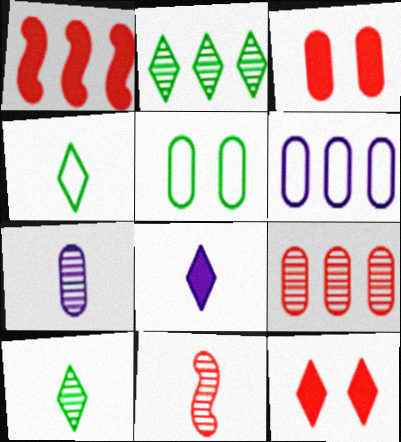[[1, 2, 6], 
[7, 10, 11]]